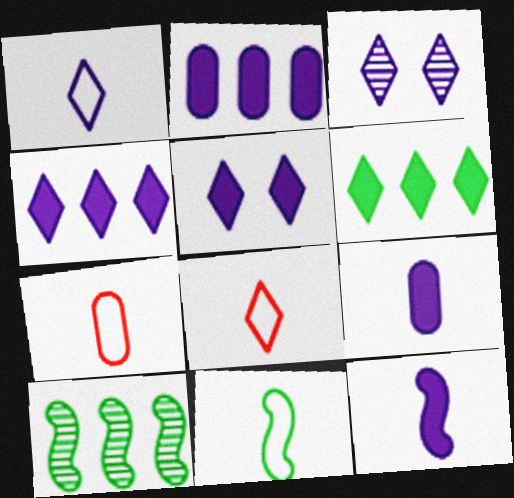[[1, 3, 4], 
[1, 7, 11], 
[2, 5, 12], 
[3, 6, 8], 
[5, 7, 10]]